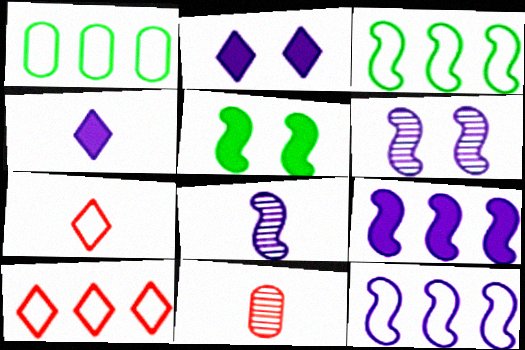[[1, 10, 12], 
[2, 3, 11]]